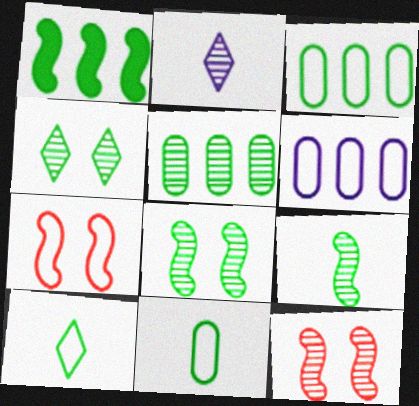[[1, 4, 11], 
[2, 5, 12], 
[4, 5, 9], 
[6, 7, 10]]